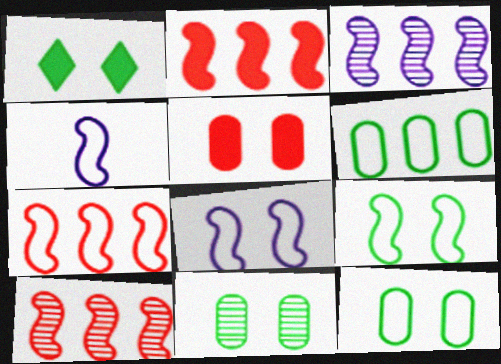[[1, 9, 11], 
[2, 7, 10], 
[4, 7, 9]]